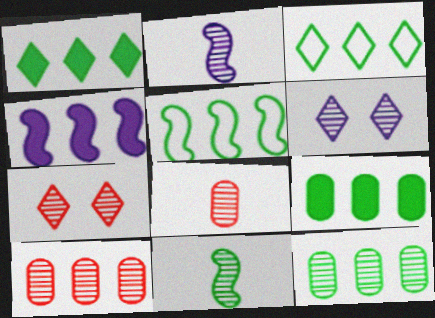[[1, 5, 12], 
[2, 7, 12], 
[3, 4, 10], 
[6, 10, 11]]